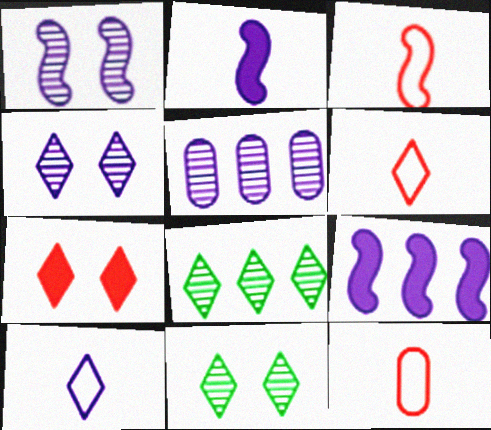[[3, 6, 12], 
[7, 8, 10], 
[9, 11, 12]]